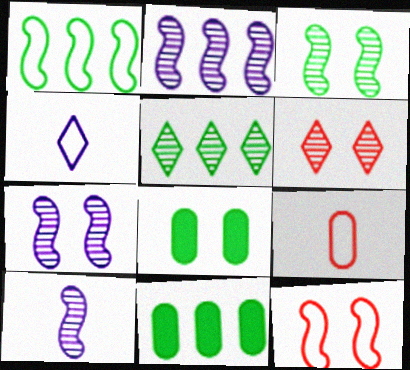[[1, 5, 11], 
[2, 7, 10]]